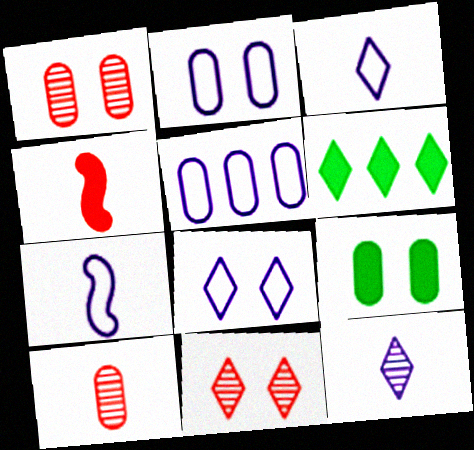[[1, 2, 9], 
[1, 6, 7], 
[3, 6, 11], 
[5, 7, 8], 
[5, 9, 10]]